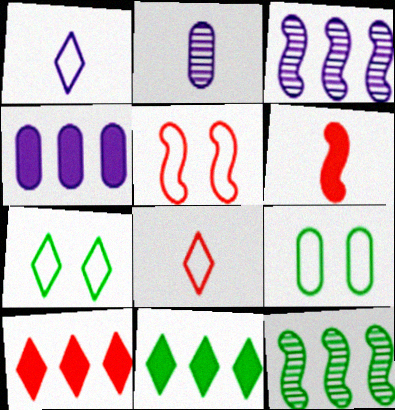[[2, 5, 11]]